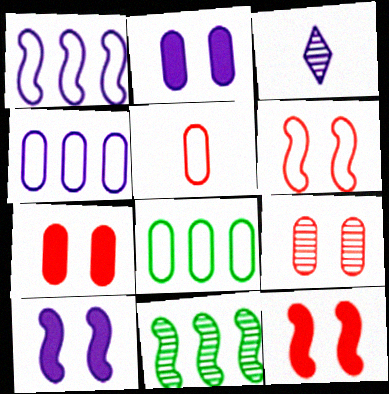[[1, 2, 3], 
[3, 4, 10], 
[3, 8, 12], 
[3, 9, 11]]